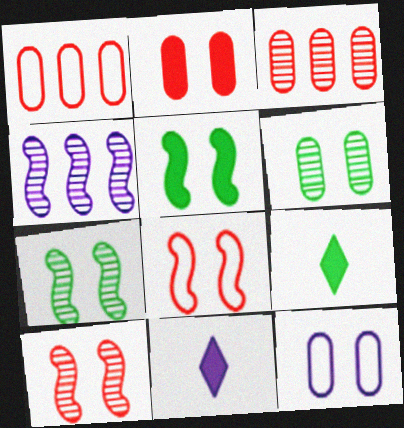[[1, 7, 11], 
[2, 6, 12], 
[4, 11, 12]]